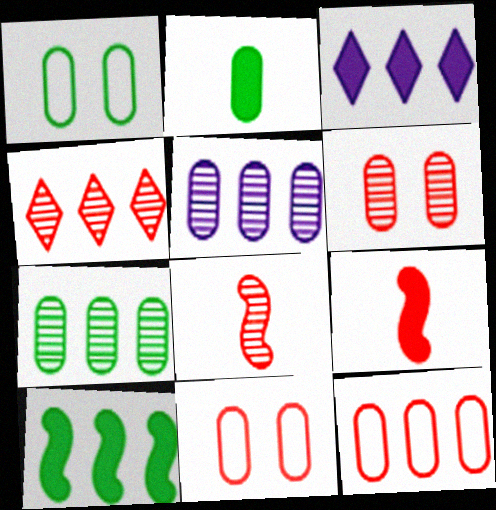[[1, 2, 7], 
[1, 3, 8], 
[2, 5, 11], 
[4, 6, 8], 
[4, 9, 11]]